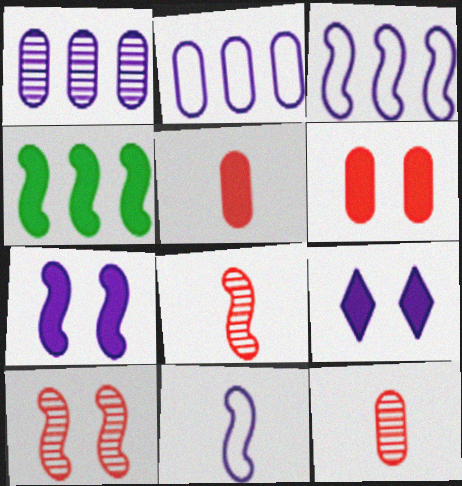[[1, 9, 11], 
[4, 5, 9], 
[4, 10, 11]]